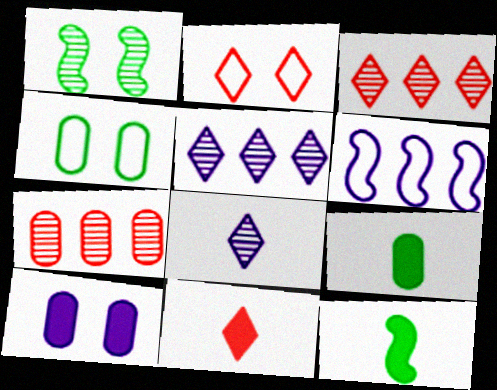[[1, 2, 10], 
[1, 7, 8], 
[2, 3, 11], 
[6, 8, 10]]